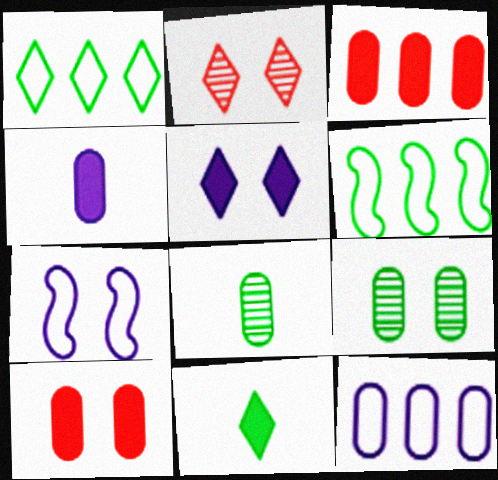[[2, 4, 6], 
[6, 9, 11], 
[8, 10, 12]]